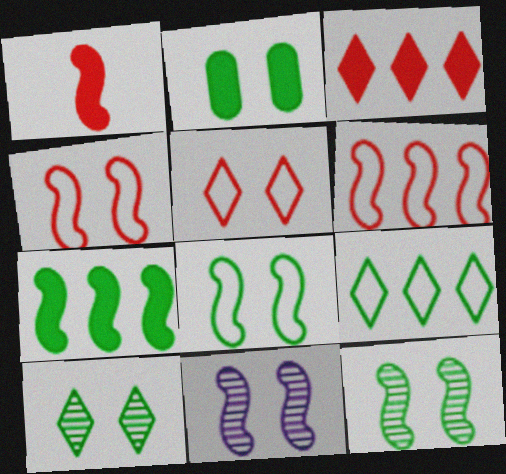[[2, 5, 11], 
[2, 8, 10]]